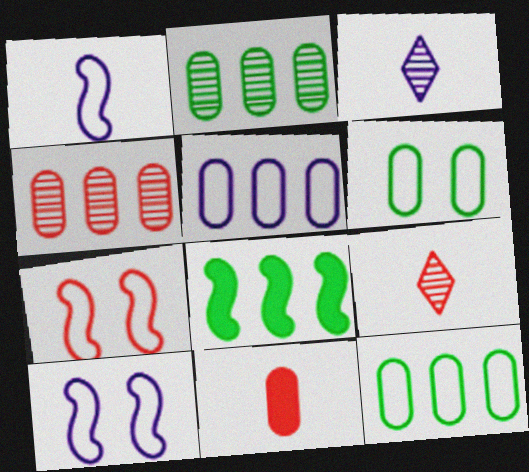[]